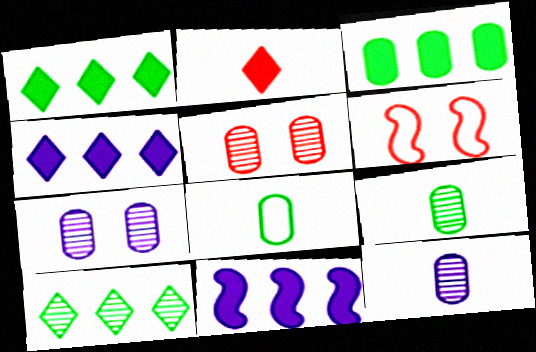[[1, 6, 12], 
[4, 6, 9]]